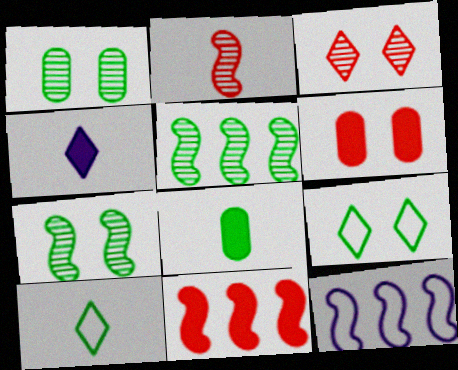[[3, 8, 12], 
[5, 8, 9], 
[5, 11, 12]]